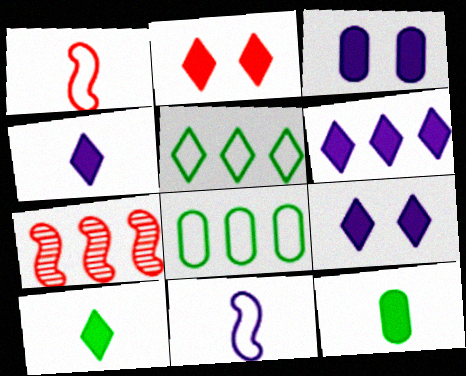[[2, 6, 10], 
[4, 6, 9], 
[6, 7, 8]]